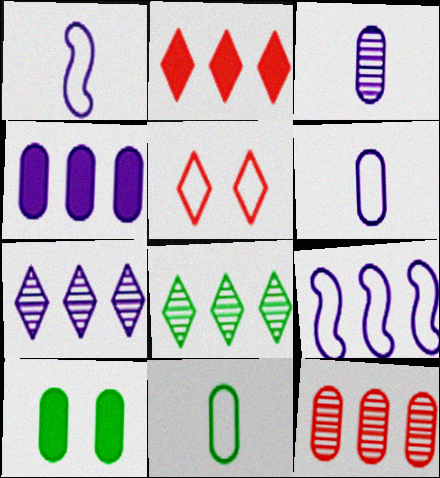[[4, 7, 9], 
[5, 9, 11], 
[6, 10, 12]]